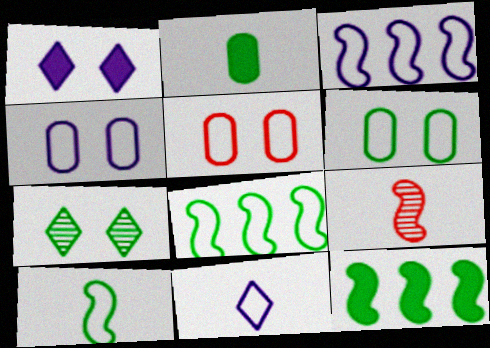[[2, 7, 8], 
[2, 9, 11], 
[3, 4, 11], 
[4, 5, 6], 
[5, 8, 11]]